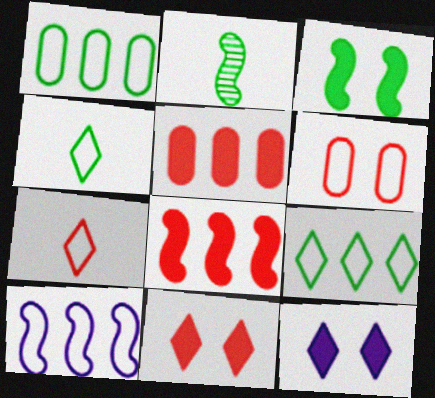[[4, 6, 10]]